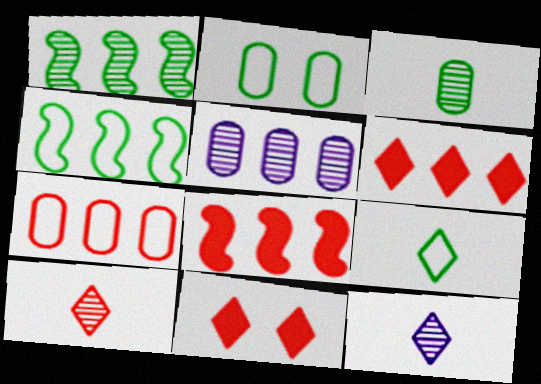[[2, 4, 9], 
[2, 8, 12], 
[4, 5, 6]]